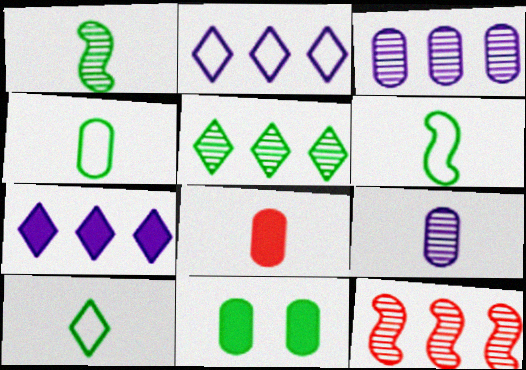[[3, 5, 12], 
[4, 6, 10], 
[4, 8, 9], 
[5, 6, 11]]